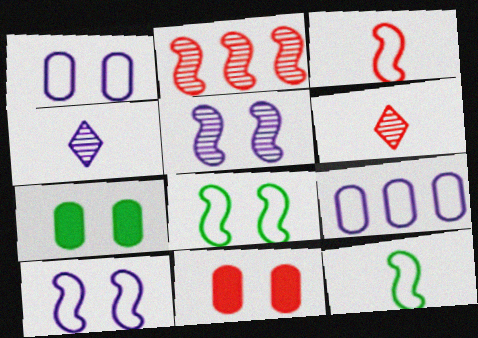[]